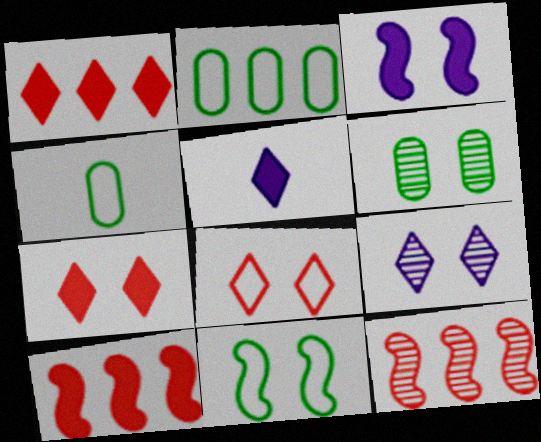[[3, 6, 8], 
[4, 9, 10]]